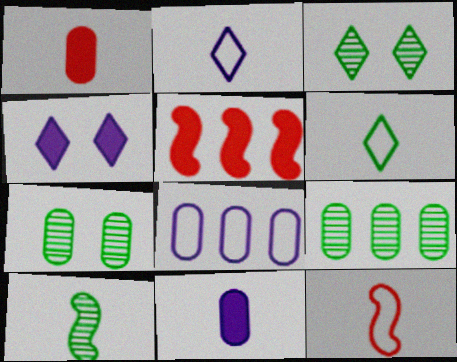[[1, 2, 10], 
[1, 7, 8], 
[2, 5, 7], 
[3, 9, 10], 
[4, 9, 12]]